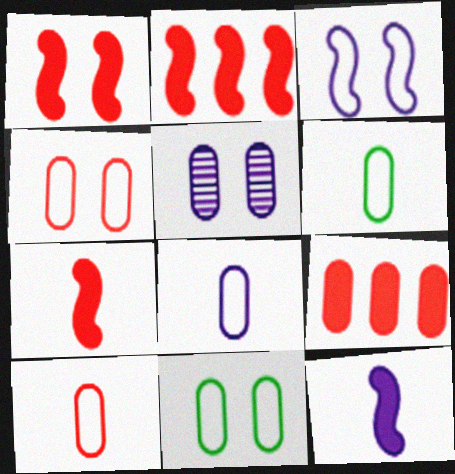[[1, 2, 7], 
[5, 6, 9], 
[6, 8, 10]]